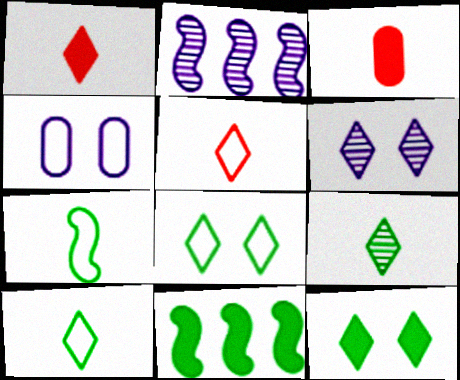[[2, 3, 8]]